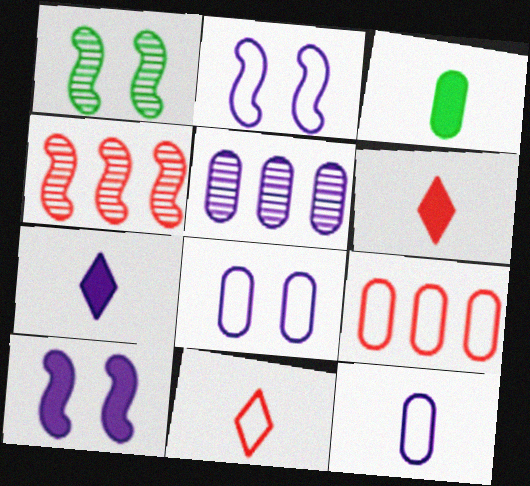[[1, 7, 9], 
[2, 5, 7]]